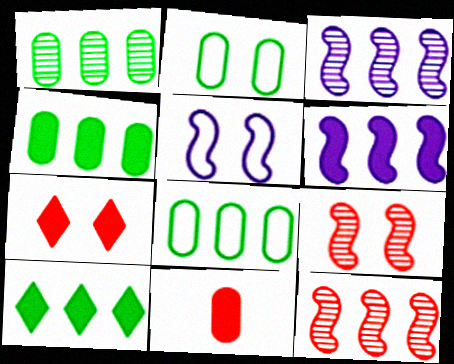[[1, 4, 8]]